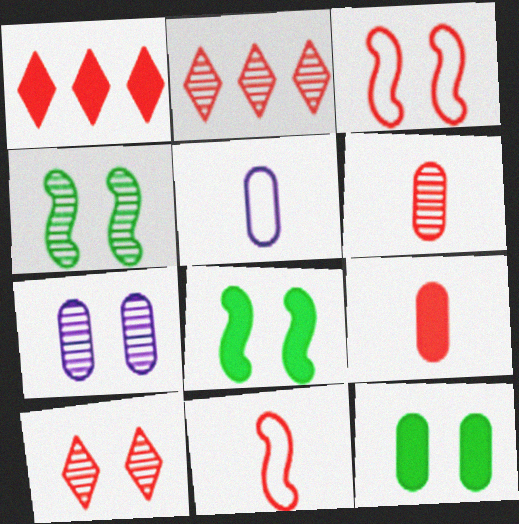[[1, 3, 6], 
[1, 4, 5], 
[2, 3, 9], 
[2, 5, 8], 
[4, 7, 10]]